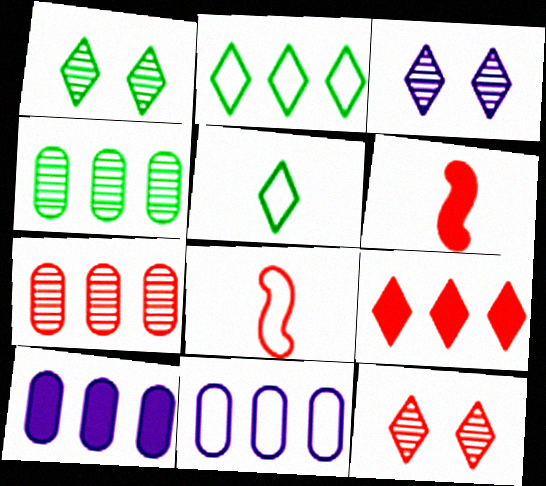[[1, 3, 12], 
[1, 6, 11], 
[1, 8, 10], 
[3, 5, 9]]